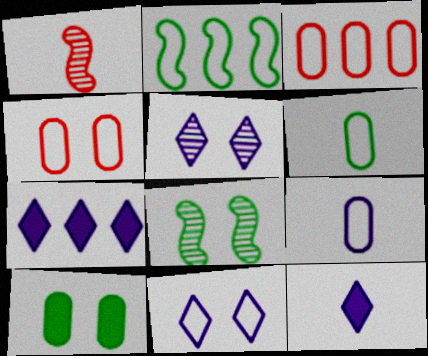[[1, 6, 12], 
[3, 8, 12]]